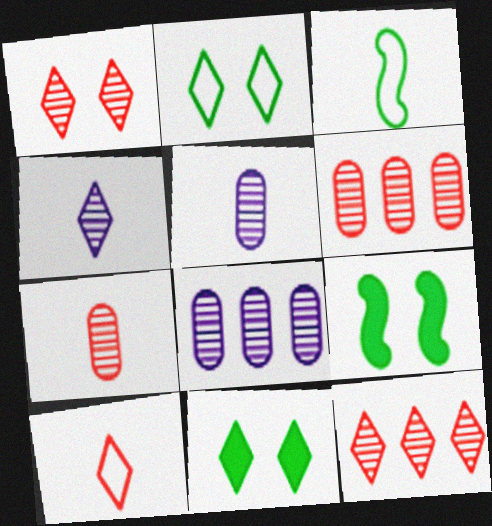[[8, 9, 10]]